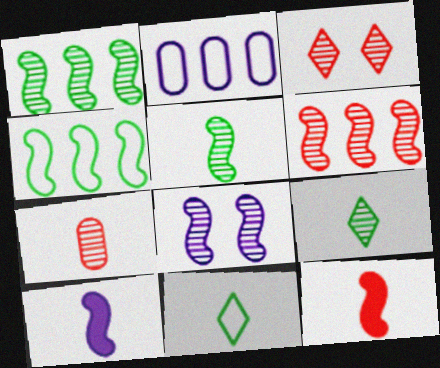[[3, 6, 7], 
[4, 8, 12], 
[5, 6, 8], 
[7, 10, 11]]